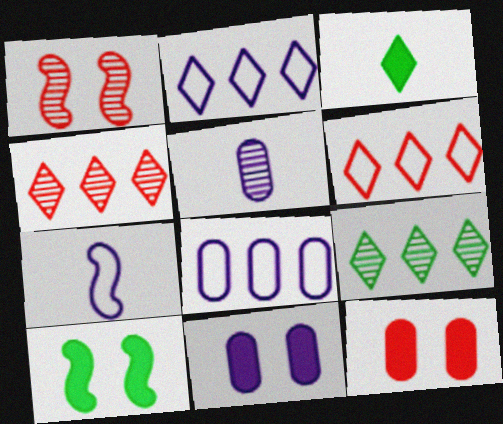[[1, 3, 8], 
[1, 5, 9], 
[5, 6, 10], 
[5, 8, 11], 
[7, 9, 12]]